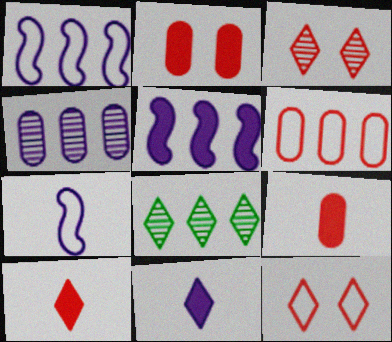[[2, 7, 8], 
[5, 6, 8], 
[8, 11, 12]]